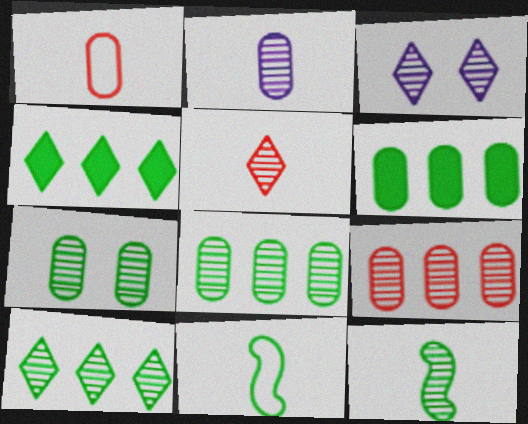[[2, 5, 12], 
[2, 7, 9], 
[3, 5, 10], 
[3, 9, 12], 
[4, 7, 11], 
[7, 10, 12]]